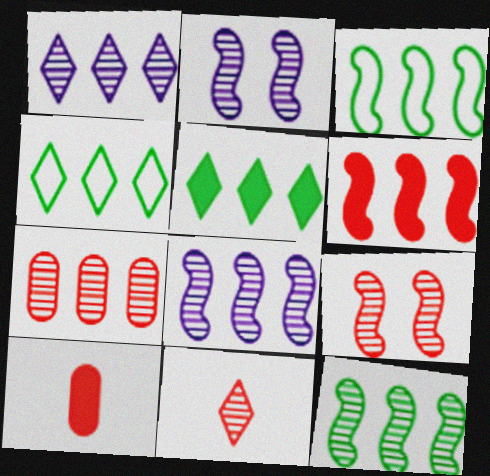[[1, 7, 12], 
[2, 4, 10], 
[3, 6, 8], 
[7, 9, 11]]